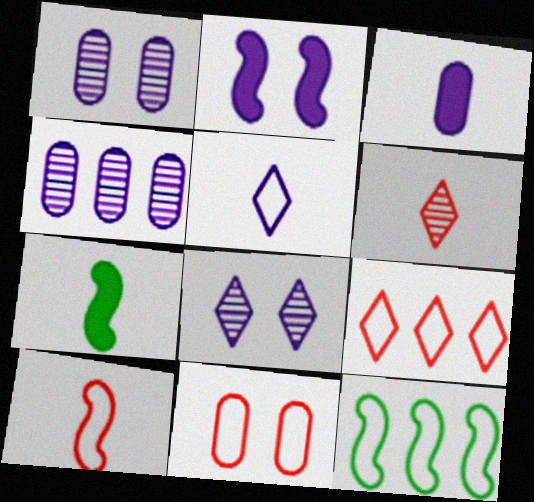[[1, 7, 9], 
[2, 4, 5], 
[5, 11, 12], 
[9, 10, 11]]